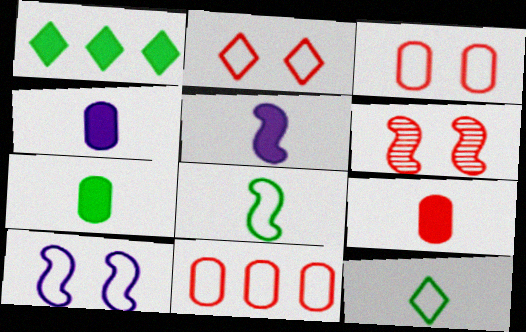[[4, 7, 9], 
[10, 11, 12]]